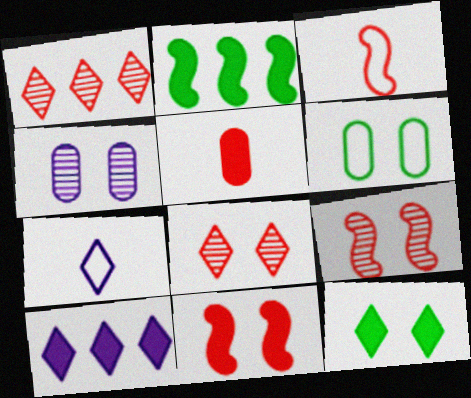[[1, 7, 12]]